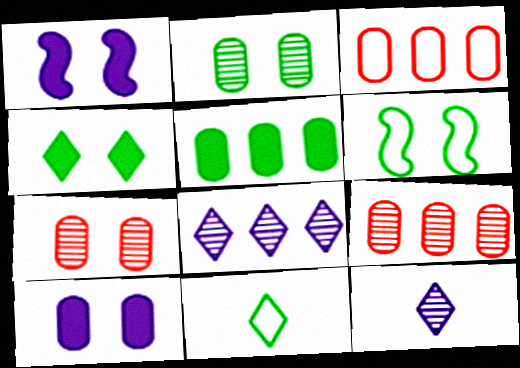[[1, 9, 11], 
[2, 4, 6]]